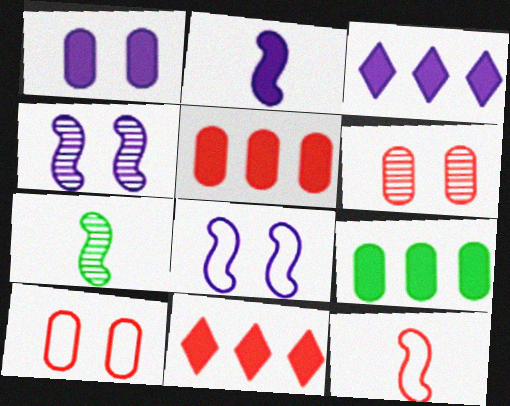[[1, 2, 3], 
[2, 7, 12], 
[3, 7, 10], 
[6, 11, 12]]